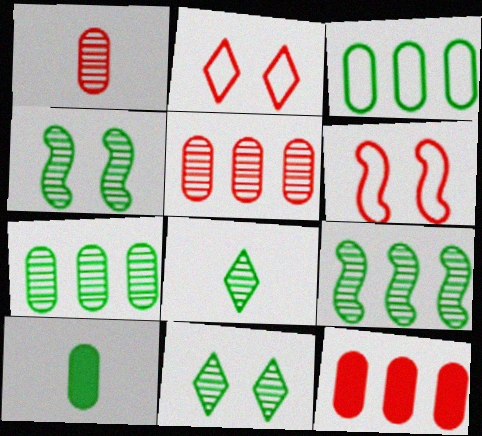[[4, 7, 8]]